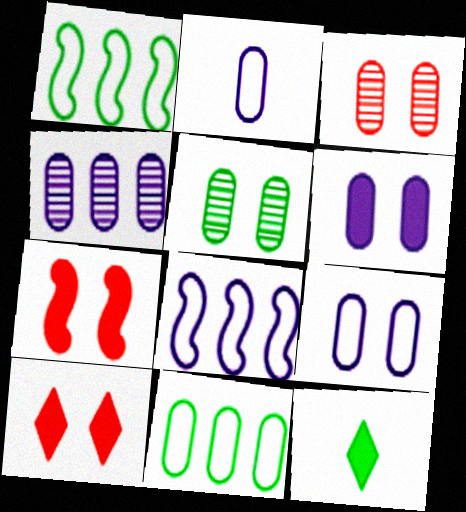[[1, 5, 12], 
[2, 4, 6], 
[3, 8, 12]]